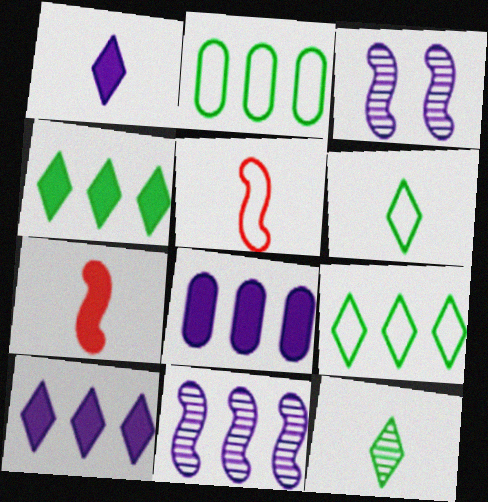[]